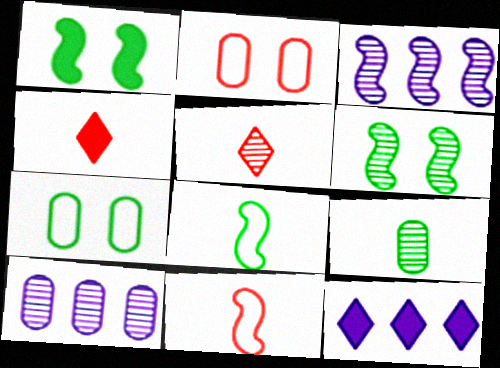[[1, 3, 11], 
[3, 4, 7], 
[5, 6, 10]]